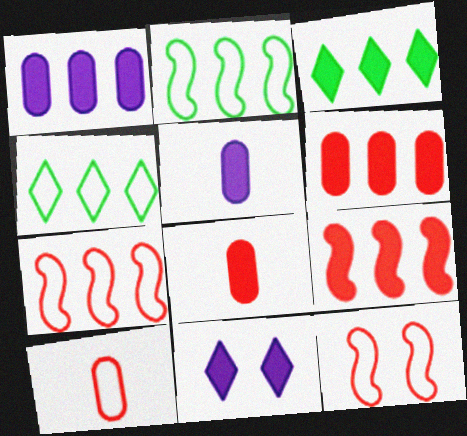[[1, 3, 9]]